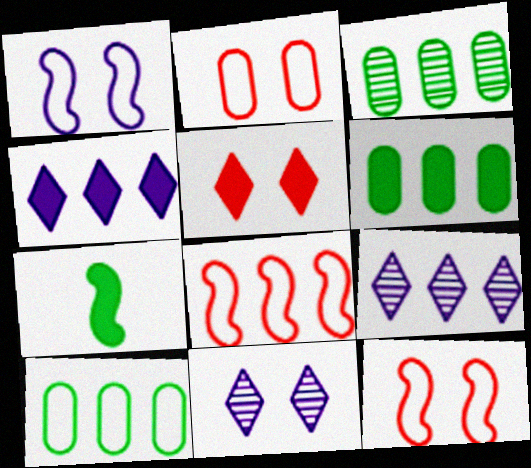[[2, 7, 9], 
[3, 4, 8], 
[3, 6, 10], 
[6, 8, 9]]